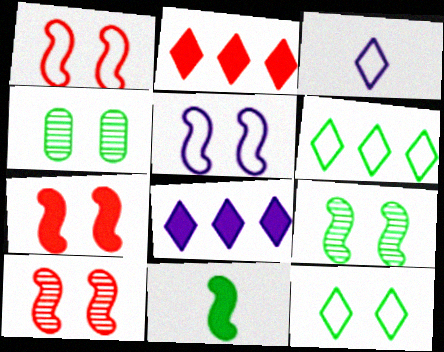[[1, 7, 10], 
[4, 6, 11], 
[5, 7, 9]]